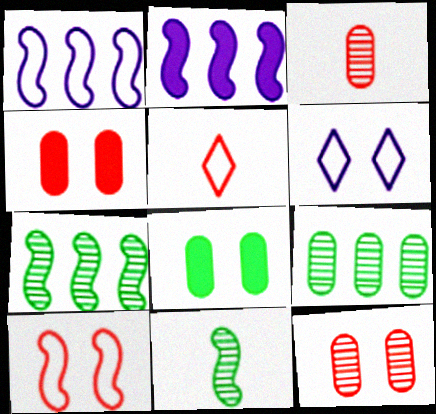[[2, 10, 11]]